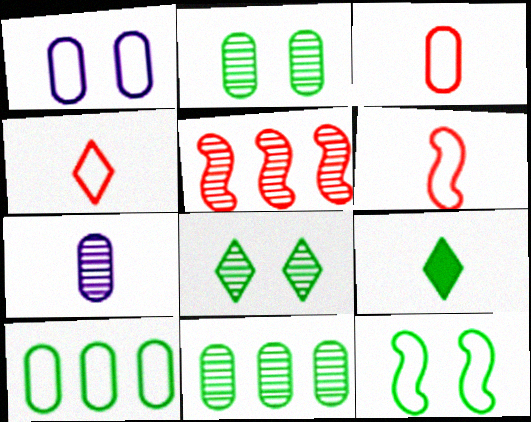[[1, 3, 10], 
[1, 5, 9], 
[3, 4, 6], 
[5, 7, 8], 
[6, 7, 9], 
[9, 11, 12]]